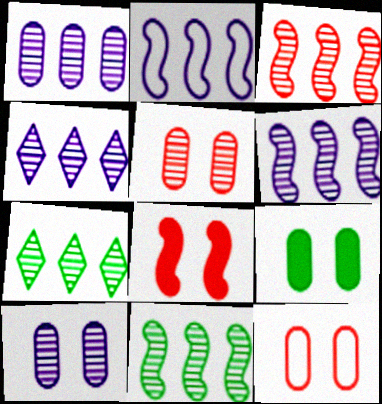[[1, 3, 7], 
[1, 4, 6], 
[3, 6, 11], 
[9, 10, 12]]